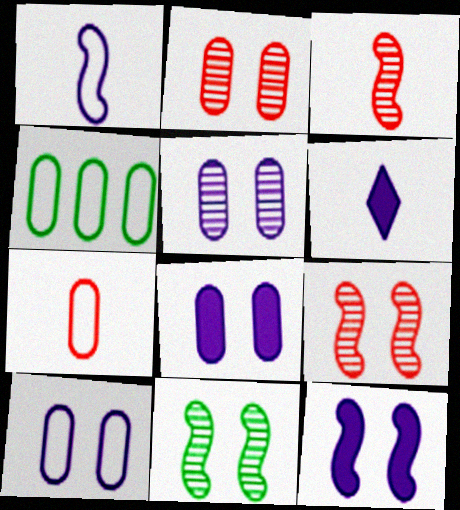[[4, 6, 9], 
[4, 7, 10], 
[5, 8, 10]]